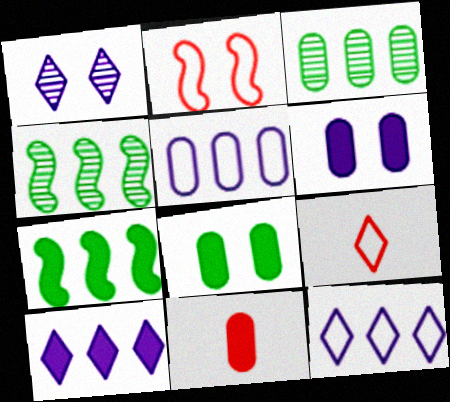[[1, 2, 8], 
[4, 6, 9]]